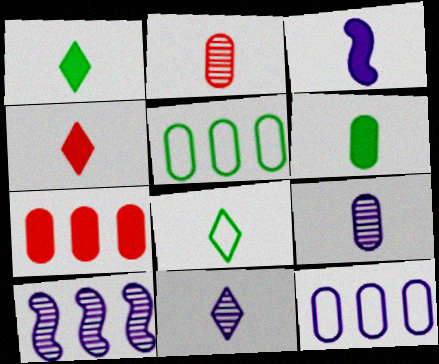[[2, 3, 8], 
[3, 4, 6], 
[4, 8, 11]]